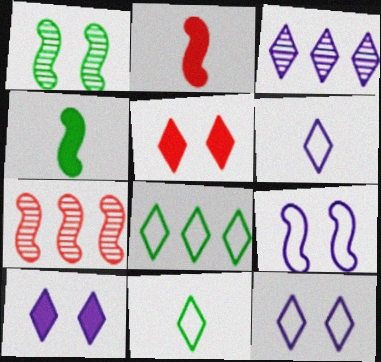[[3, 5, 11], 
[3, 6, 10], 
[4, 7, 9]]